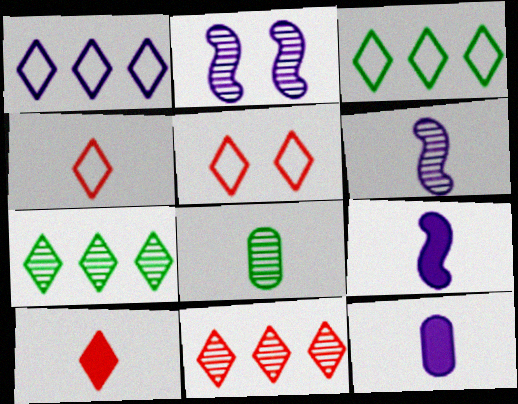[[1, 2, 12], 
[2, 8, 11], 
[4, 8, 9], 
[5, 10, 11]]